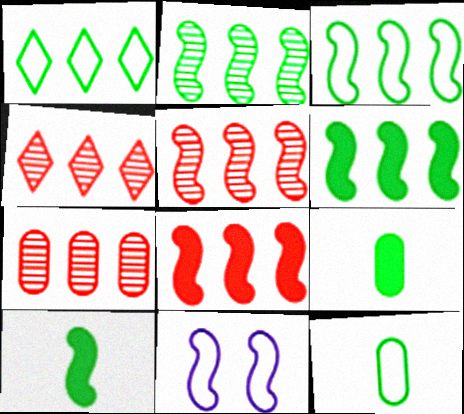[[2, 3, 6], 
[4, 5, 7], 
[4, 9, 11], 
[5, 10, 11]]